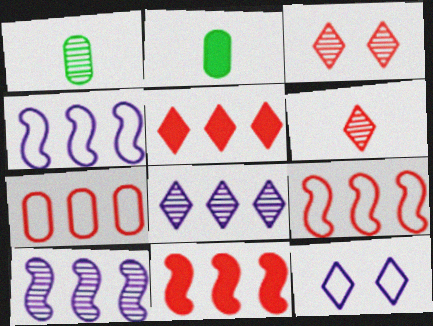[[1, 3, 10], 
[1, 11, 12], 
[2, 3, 4]]